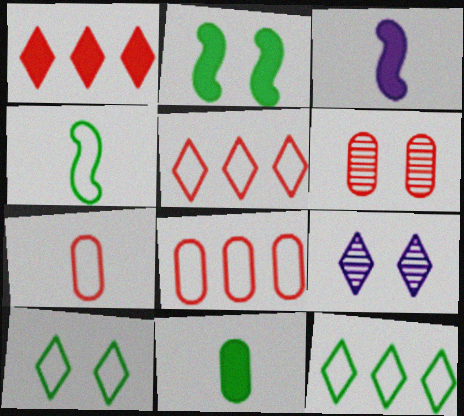[[3, 6, 12]]